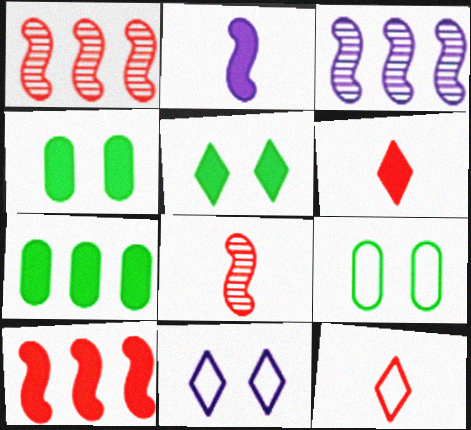[[3, 4, 12], 
[3, 6, 9], 
[7, 8, 11]]